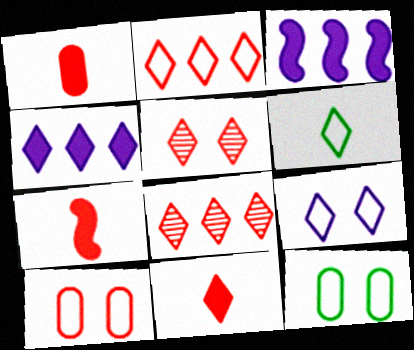[[1, 7, 11], 
[2, 5, 11], 
[2, 6, 9], 
[4, 5, 6], 
[7, 8, 10]]